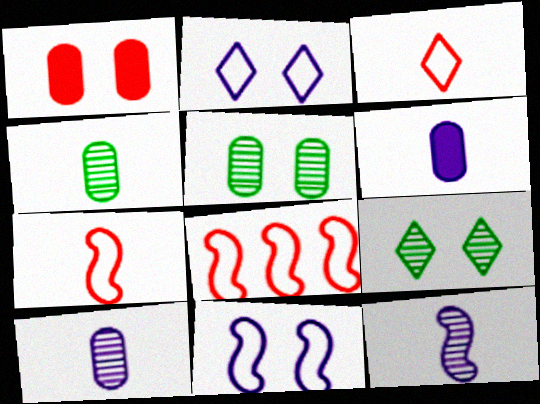[[1, 9, 11], 
[6, 8, 9]]